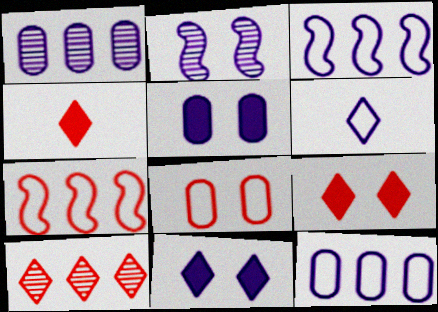[]